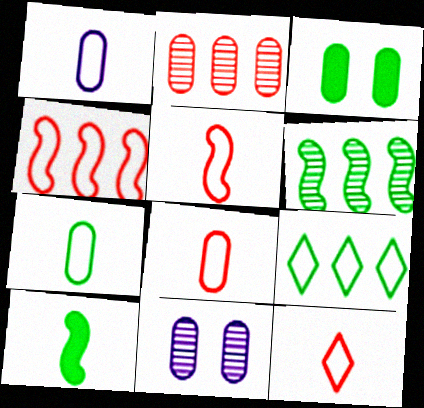[[1, 2, 3], 
[1, 7, 8], 
[5, 8, 12]]